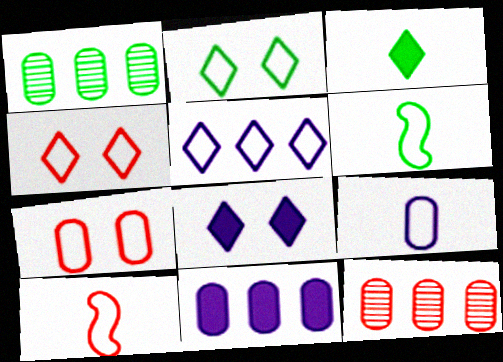[[1, 8, 10], 
[5, 6, 7], 
[6, 8, 12]]